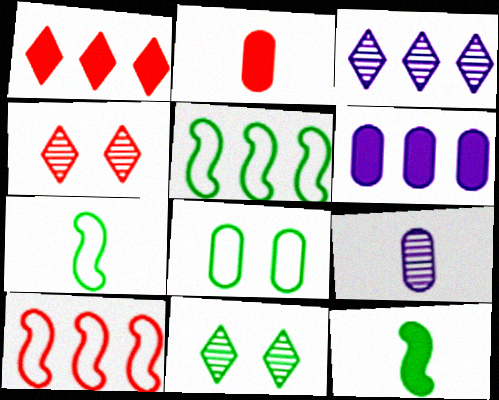[[2, 4, 10], 
[4, 6, 7]]